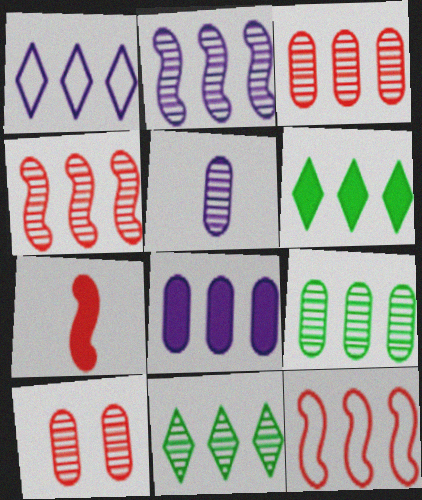[[1, 2, 8], 
[2, 3, 11], 
[5, 9, 10], 
[8, 11, 12]]